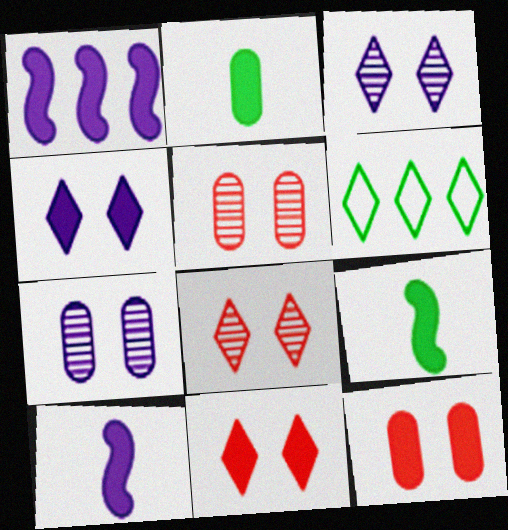[[1, 2, 11], 
[5, 6, 10]]